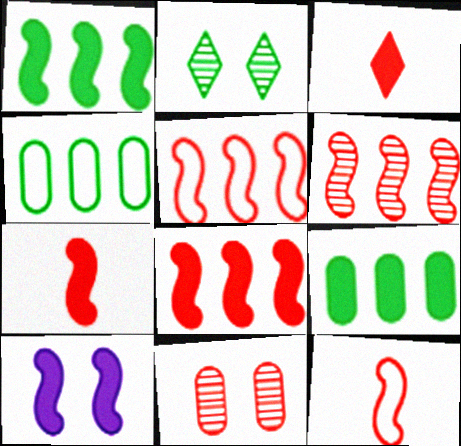[[1, 7, 10], 
[3, 5, 11], 
[3, 9, 10], 
[5, 6, 8]]